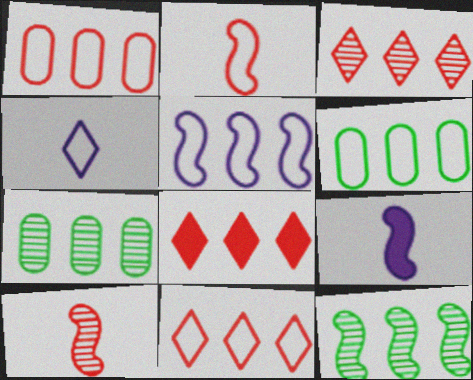[[3, 8, 11], 
[5, 6, 11], 
[5, 7, 8]]